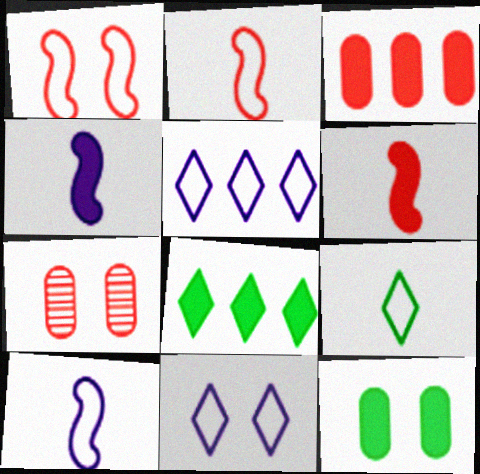[[7, 8, 10]]